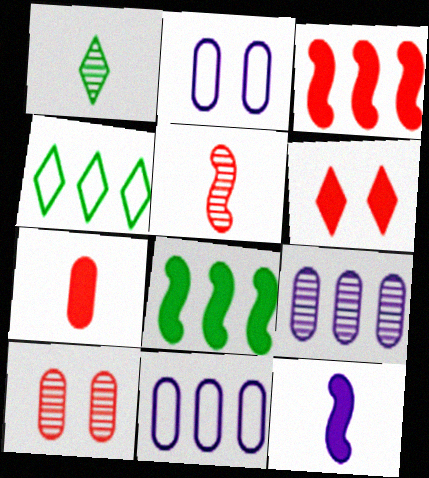[[1, 2, 3], 
[3, 4, 9], 
[3, 6, 7], 
[4, 10, 12]]